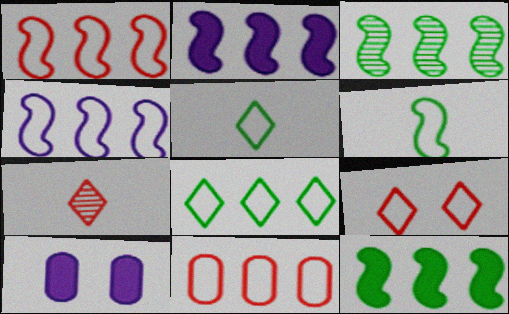[[1, 2, 3], 
[4, 8, 11]]